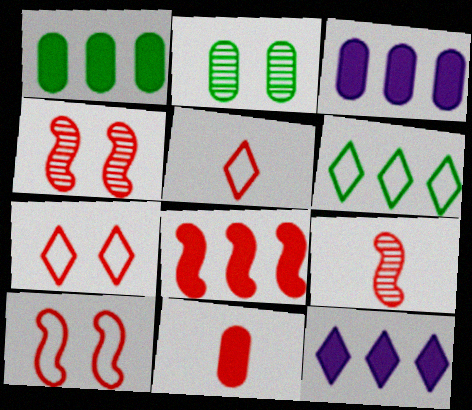[[1, 8, 12], 
[5, 9, 11], 
[8, 9, 10]]